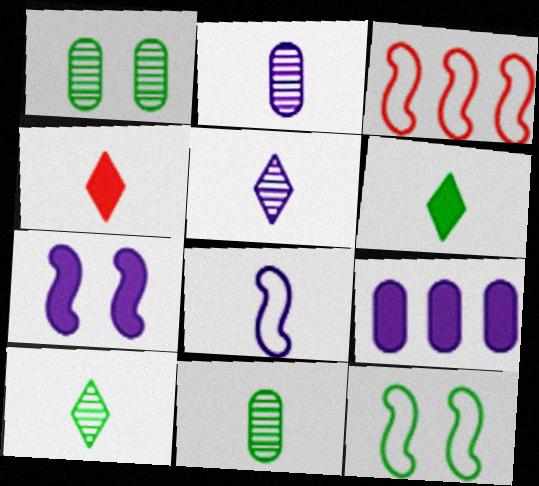[[3, 8, 12], 
[4, 8, 11]]